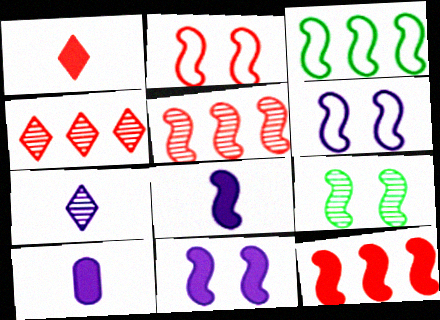[[2, 9, 11]]